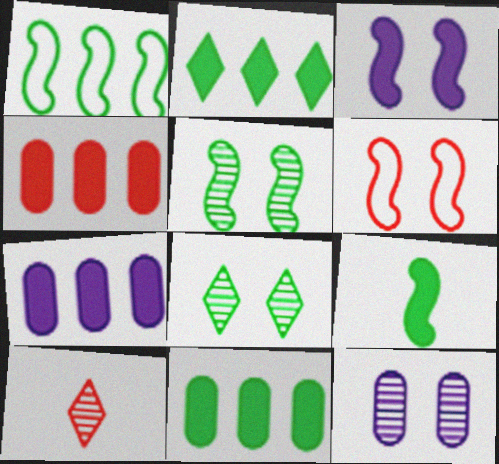[[1, 5, 9], 
[3, 5, 6], 
[4, 6, 10], 
[4, 7, 11]]